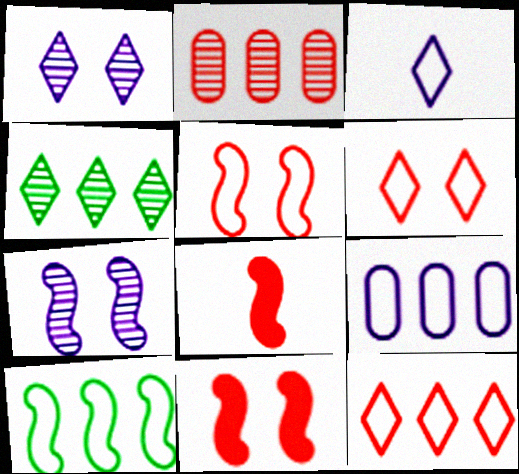[[2, 6, 8], 
[7, 8, 10], 
[9, 10, 12]]